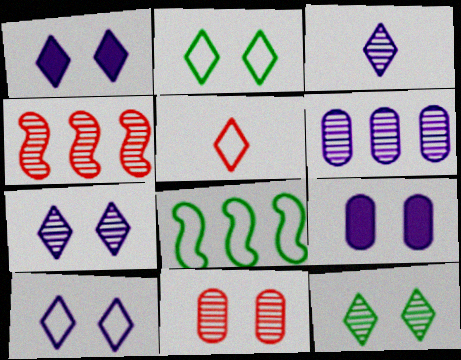[[1, 7, 10]]